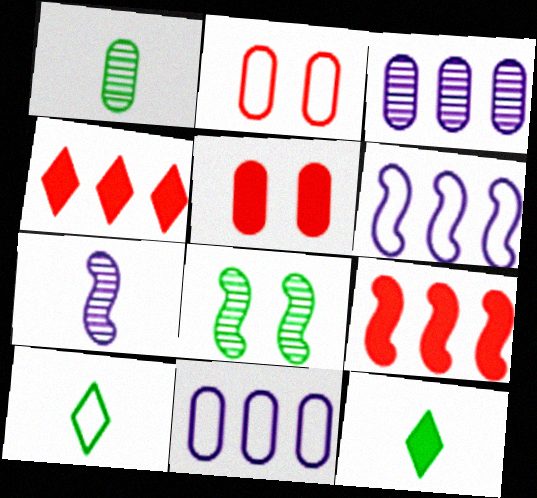[[1, 5, 11], 
[2, 6, 10]]